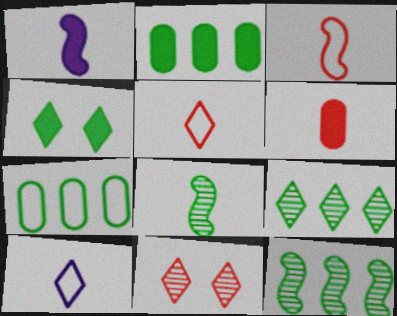[[1, 3, 8], 
[1, 7, 11], 
[4, 7, 8], 
[6, 8, 10]]